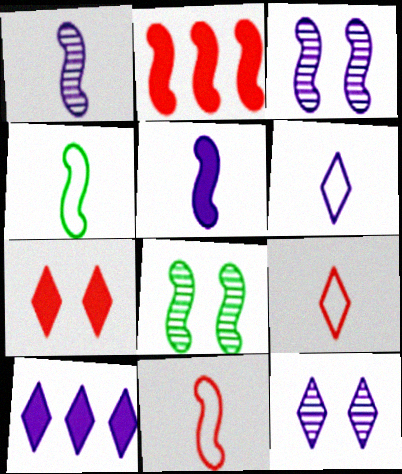[[2, 3, 4], 
[6, 10, 12]]